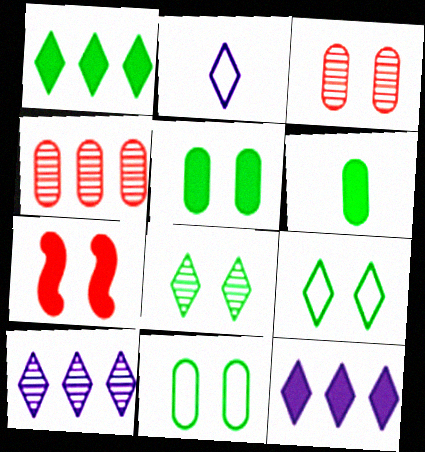[[6, 7, 12]]